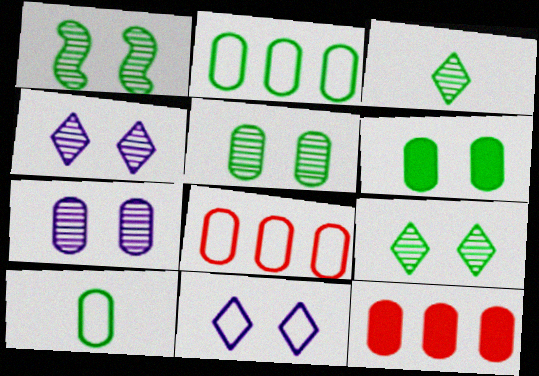[[1, 5, 9], 
[7, 10, 12]]